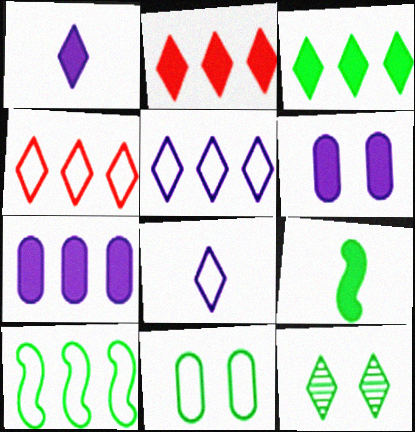[[1, 4, 12], 
[2, 6, 9], 
[2, 8, 12]]